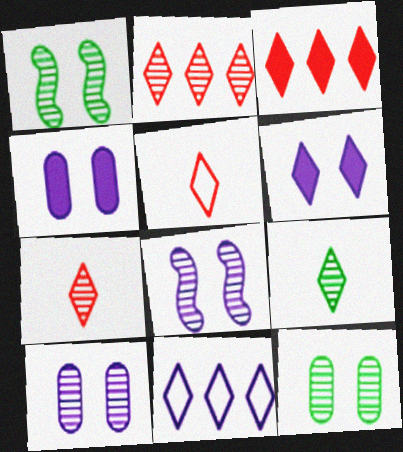[]